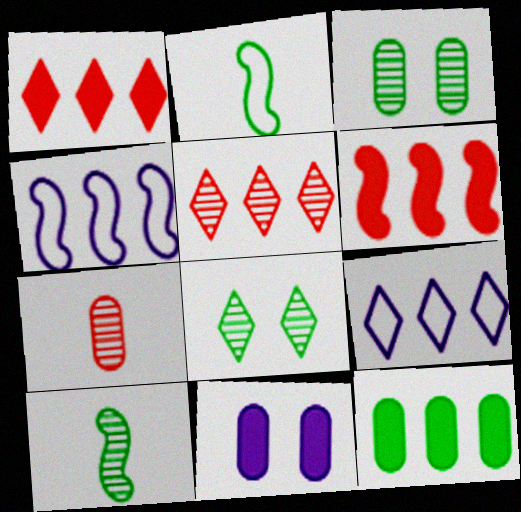[[2, 5, 11], 
[2, 8, 12], 
[4, 5, 12]]